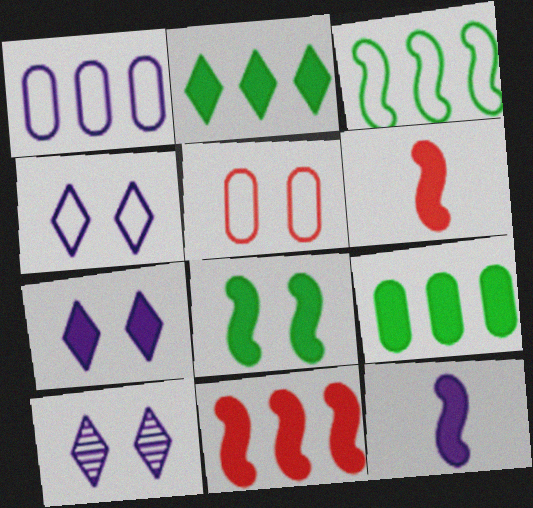[[1, 10, 12], 
[4, 7, 10], 
[5, 8, 10], 
[6, 7, 9], 
[8, 11, 12]]